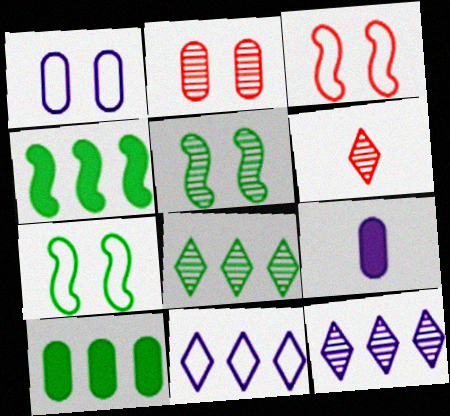[[1, 4, 6], 
[3, 8, 9]]